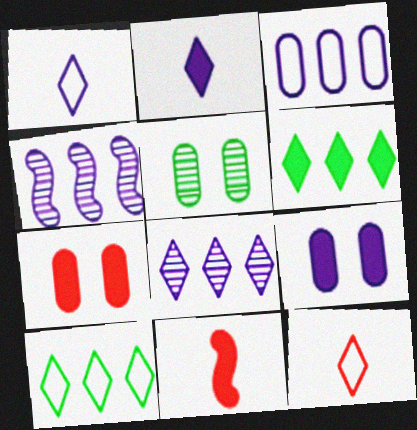[[1, 4, 9], 
[6, 9, 11]]